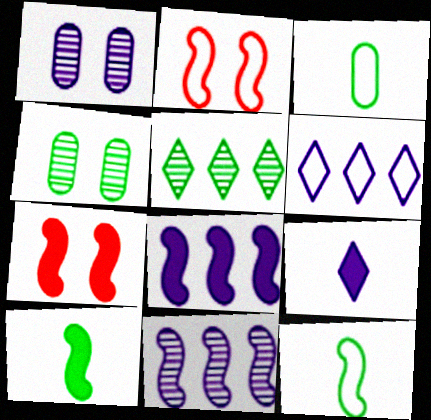[[2, 3, 6], 
[2, 10, 11], 
[7, 8, 10], 
[7, 11, 12]]